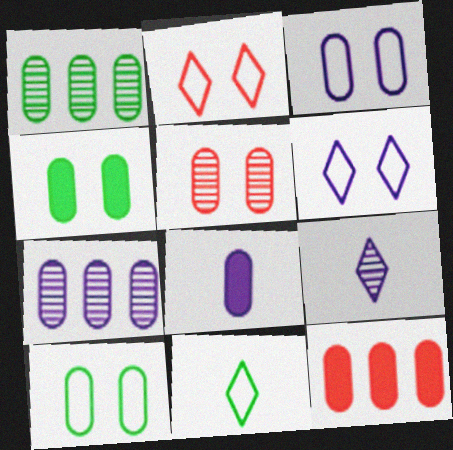[[3, 4, 5], 
[3, 7, 8], 
[4, 8, 12]]